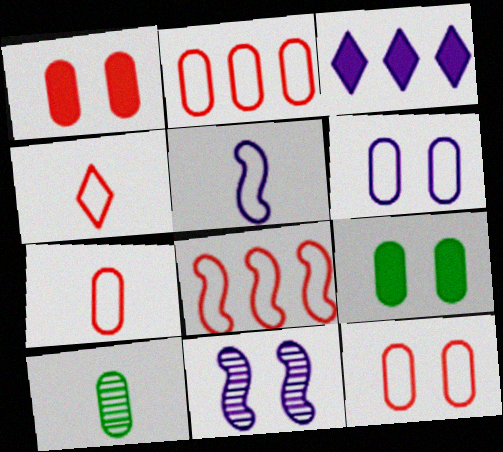[[2, 7, 12], 
[4, 8, 12]]